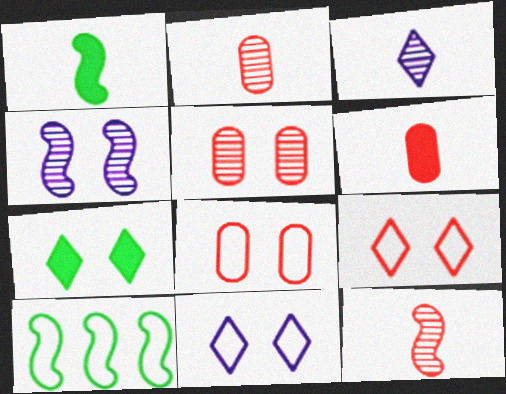[[4, 7, 8]]